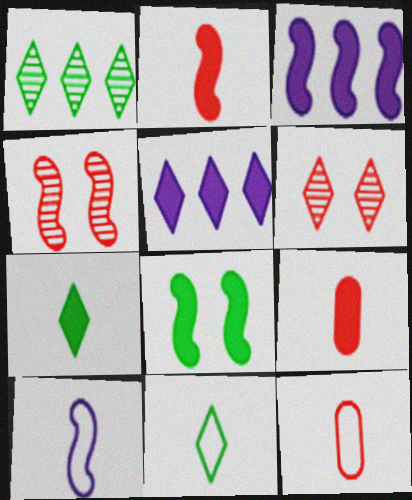[[2, 3, 8], 
[5, 6, 11], 
[5, 8, 9], 
[10, 11, 12]]